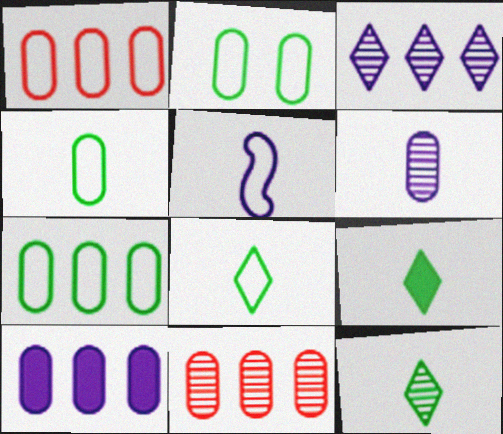[[2, 4, 7], 
[7, 10, 11], 
[8, 9, 12]]